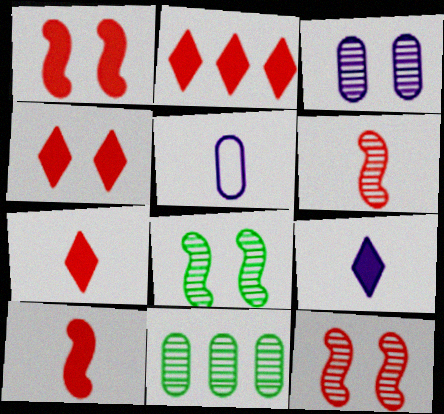[[2, 4, 7], 
[2, 5, 8]]